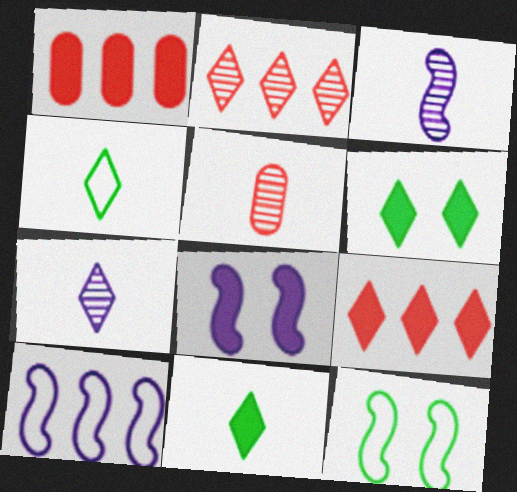[[1, 7, 12], 
[1, 8, 11], 
[3, 8, 10], 
[5, 6, 10]]